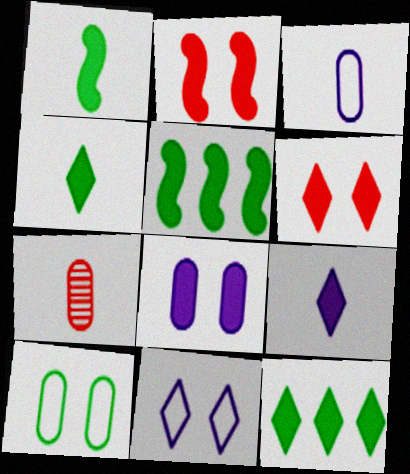[[5, 7, 11], 
[6, 9, 12]]